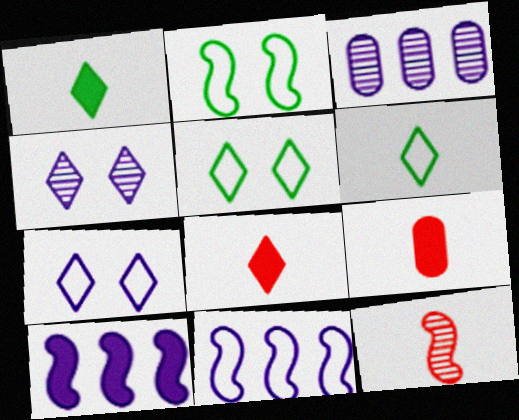[[2, 3, 8], 
[2, 10, 12]]